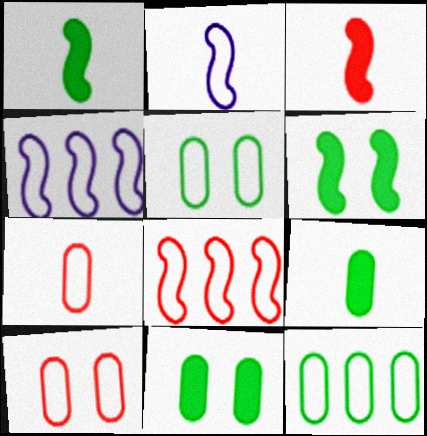[]